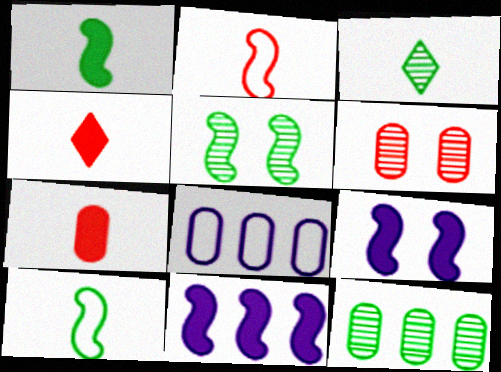[[2, 5, 11], 
[3, 5, 12], 
[4, 5, 8]]